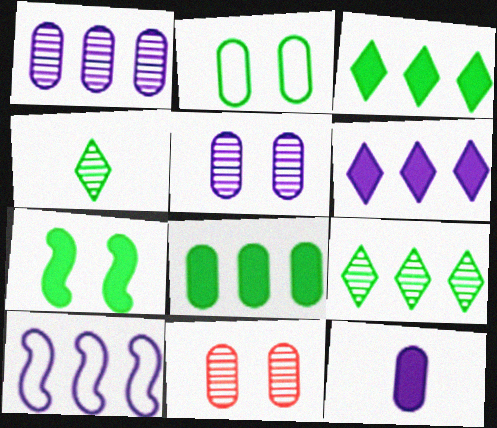[[1, 6, 10]]